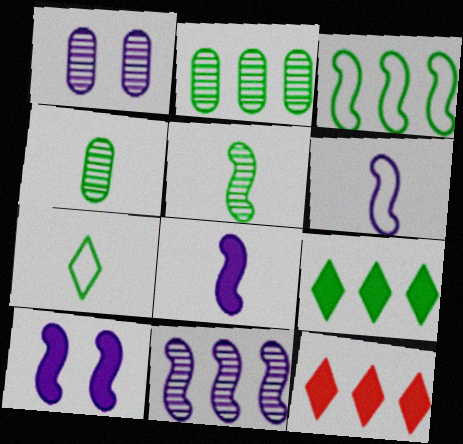[[2, 3, 9], 
[6, 10, 11]]